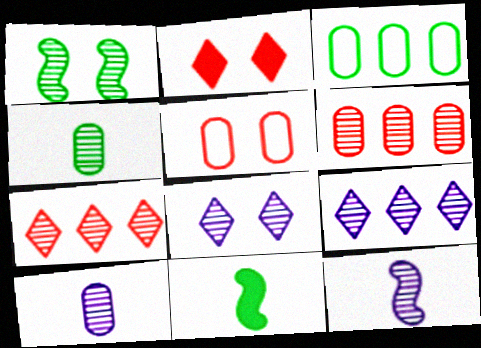[[1, 7, 10], 
[2, 3, 12], 
[5, 9, 11]]